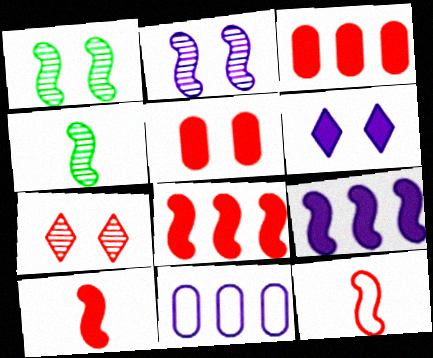[[1, 9, 12], 
[3, 7, 12]]